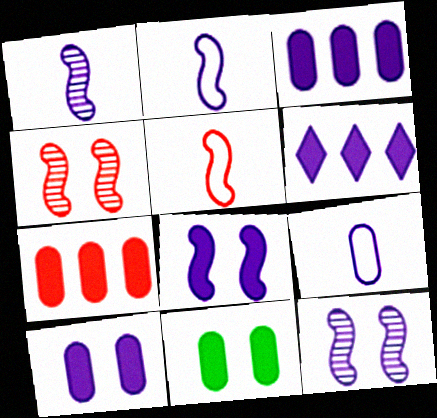[[6, 9, 12]]